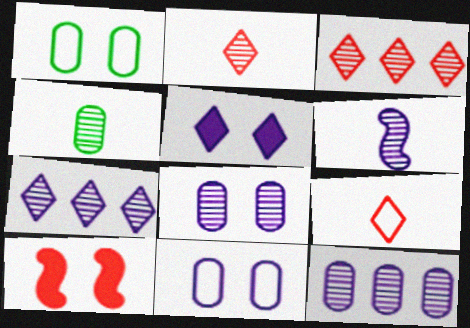[[2, 4, 6], 
[6, 7, 8]]